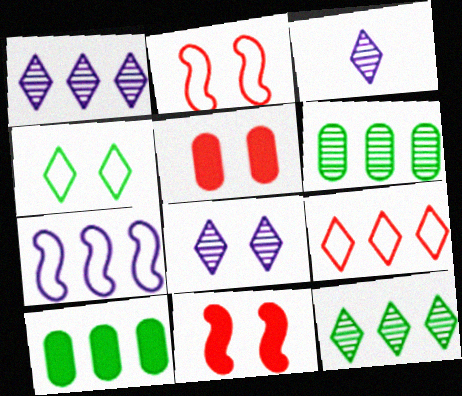[[1, 3, 8], 
[2, 3, 10]]